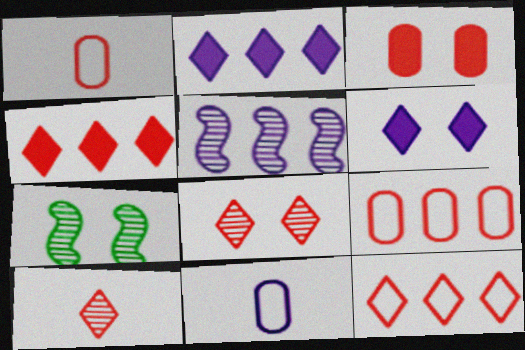[[1, 2, 7], 
[4, 7, 11], 
[5, 6, 11]]